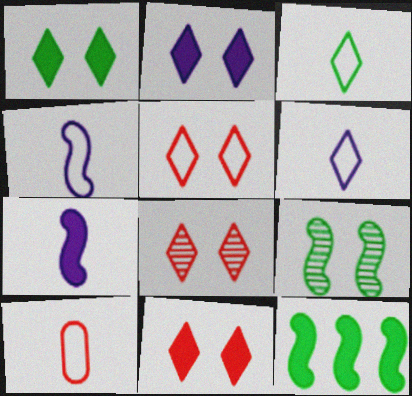[[1, 2, 11], 
[3, 4, 10], 
[5, 8, 11]]